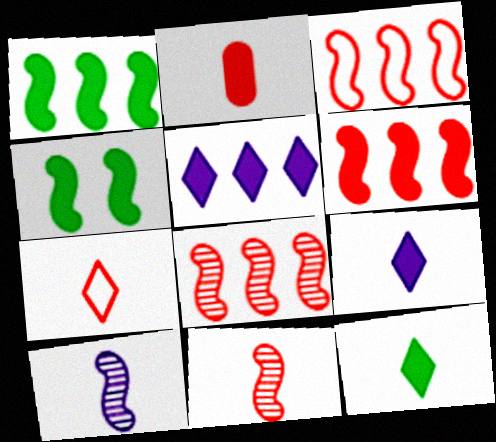[[2, 4, 5], 
[2, 7, 11], 
[3, 4, 10], 
[3, 6, 8]]